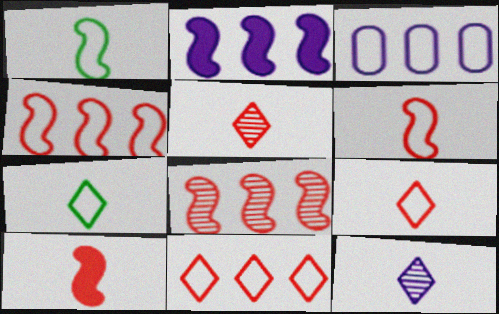[]